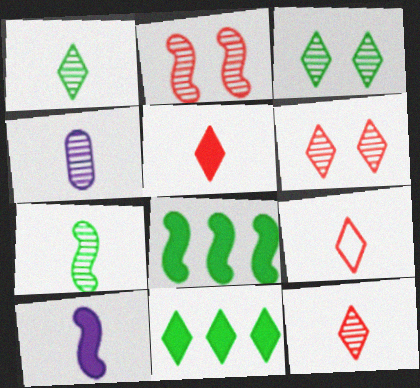[[4, 7, 12], 
[5, 9, 12]]